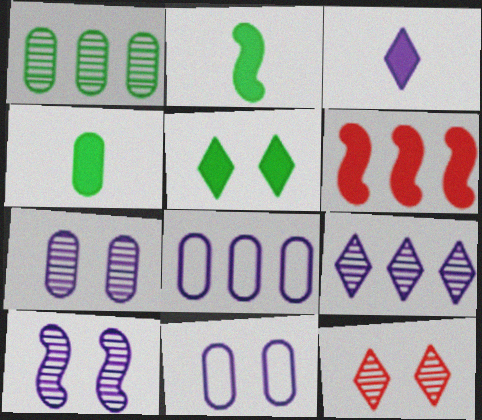[[2, 8, 12], 
[3, 8, 10]]